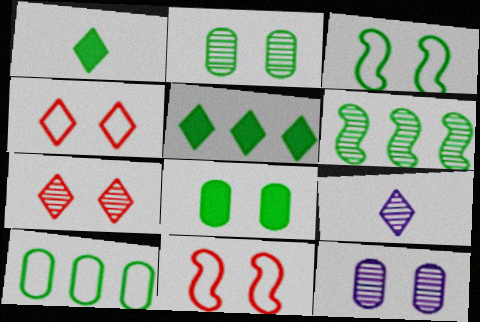[[4, 5, 9], 
[5, 6, 10]]